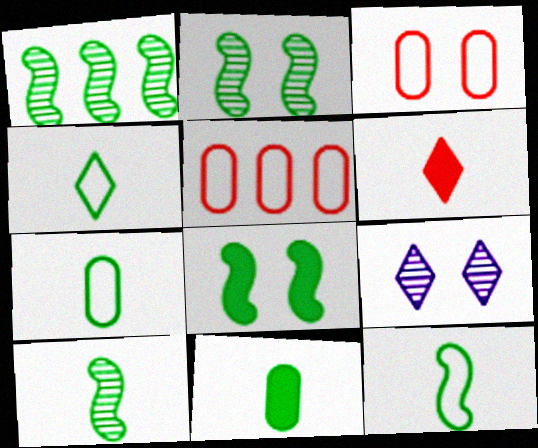[[1, 2, 10], 
[1, 8, 12], 
[3, 8, 9], 
[4, 7, 12], 
[4, 10, 11]]